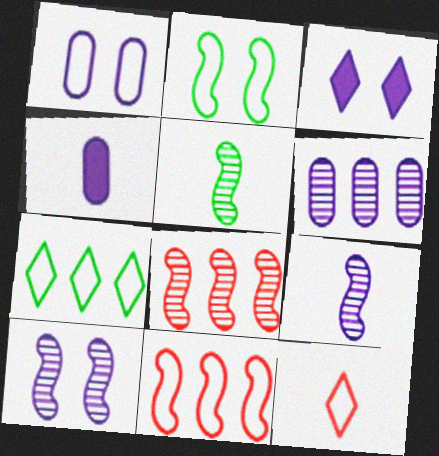[[1, 3, 10], 
[1, 4, 6], 
[4, 5, 12], 
[5, 8, 10]]